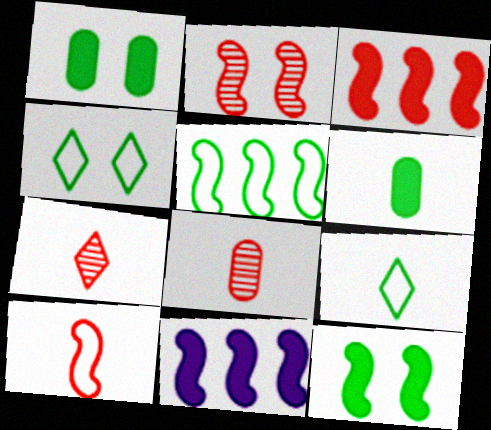[[2, 3, 10], 
[4, 8, 11]]